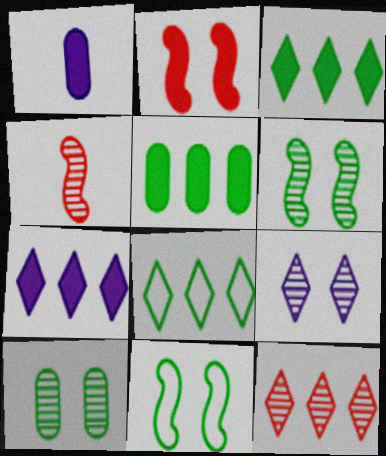[[1, 2, 3], 
[1, 11, 12], 
[7, 8, 12]]